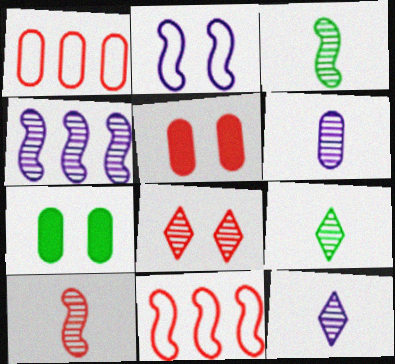[[1, 6, 7], 
[2, 7, 8], 
[6, 9, 10], 
[7, 11, 12]]